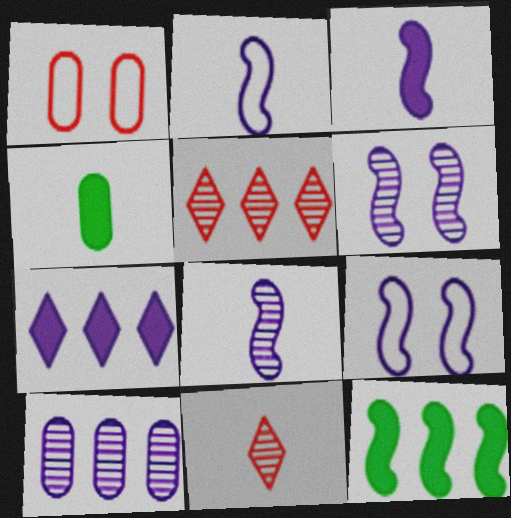[[1, 4, 10], 
[2, 3, 8], 
[2, 4, 11], 
[4, 5, 9]]